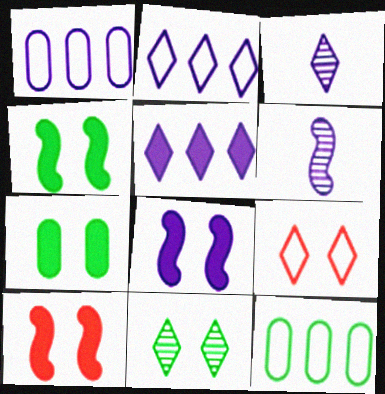[[1, 3, 8], 
[3, 10, 12], 
[4, 8, 10]]